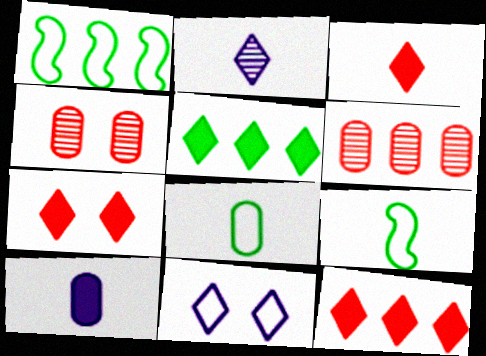[[3, 7, 12]]